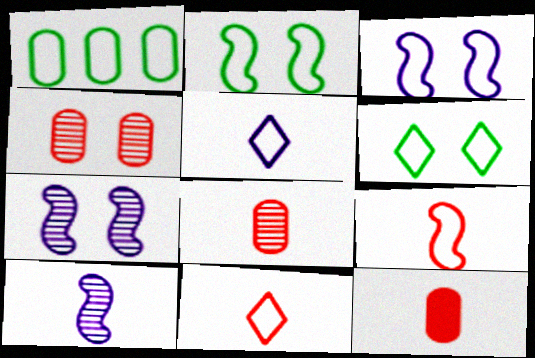[[1, 3, 11]]